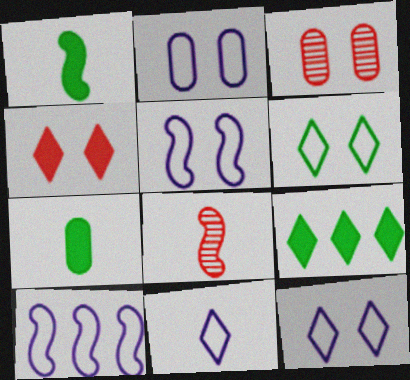[[2, 5, 12], 
[2, 8, 9], 
[2, 10, 11], 
[7, 8, 11]]